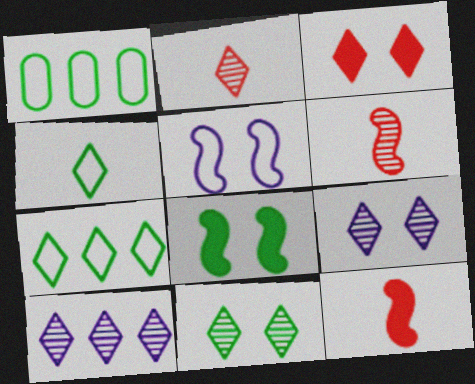[[1, 9, 12], 
[2, 10, 11], 
[3, 4, 10]]